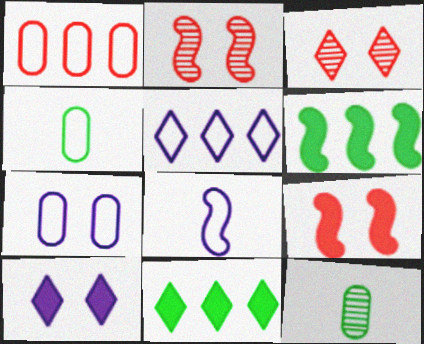[[1, 4, 7], 
[2, 6, 8], 
[5, 7, 8], 
[5, 9, 12]]